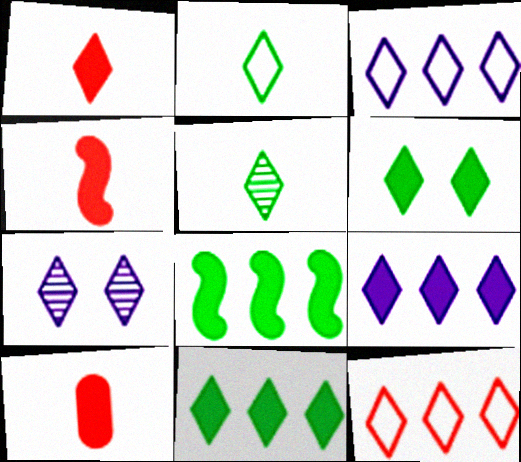[[1, 4, 10], 
[1, 6, 9]]